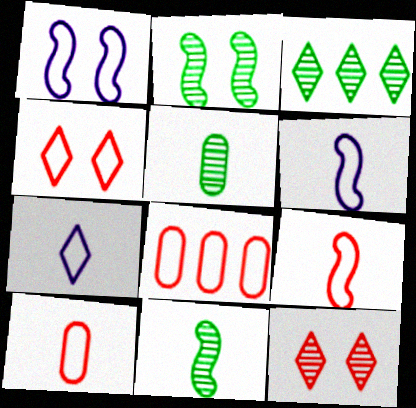[[2, 3, 5], 
[4, 8, 9]]